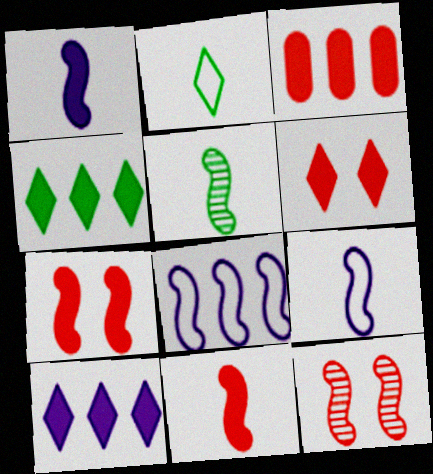[[3, 6, 11], 
[5, 7, 8], 
[5, 9, 11]]